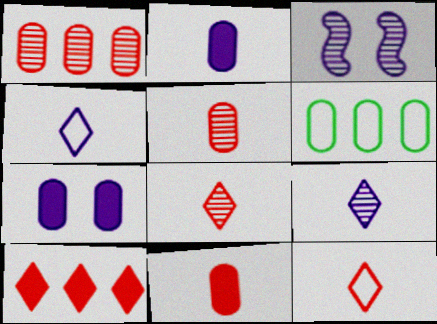[[5, 6, 7]]